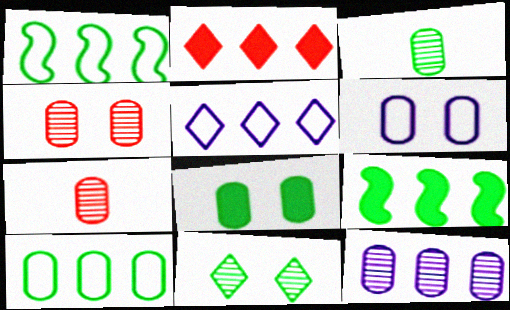[[1, 2, 12], 
[3, 4, 12], 
[3, 8, 10], 
[4, 6, 8]]